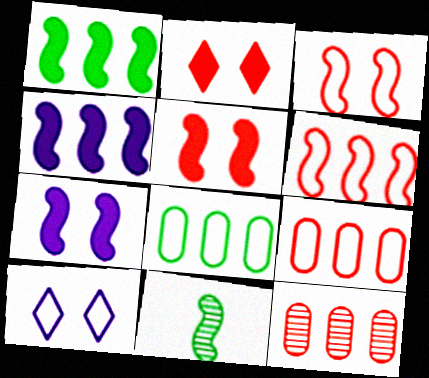[[3, 4, 11], 
[6, 7, 11]]